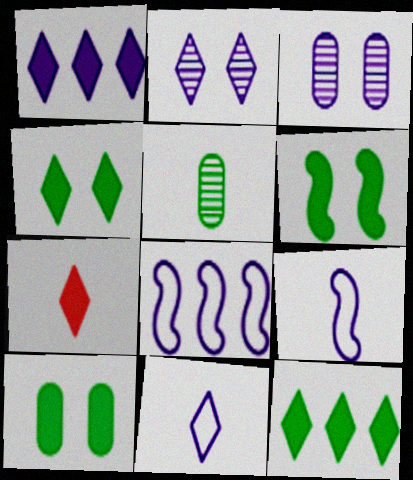[[1, 2, 11], 
[1, 3, 9], 
[1, 4, 7], 
[4, 6, 10], 
[5, 7, 9]]